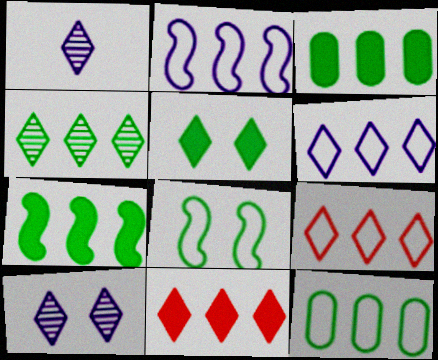[[1, 5, 9], 
[2, 9, 12], 
[4, 6, 11], 
[4, 7, 12]]